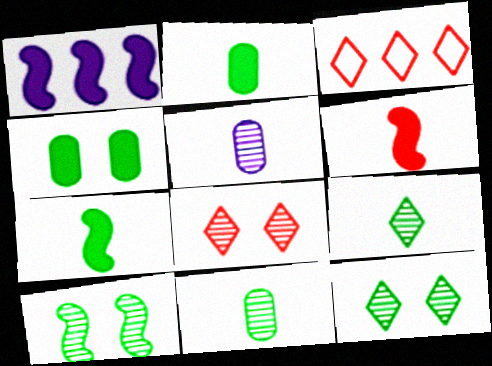[]